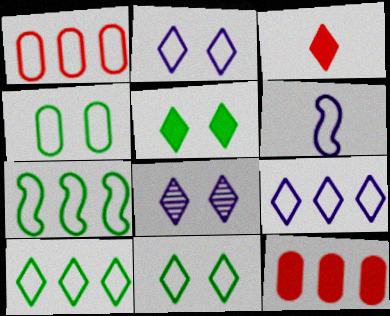[[1, 6, 11], 
[1, 7, 9], 
[3, 8, 10]]